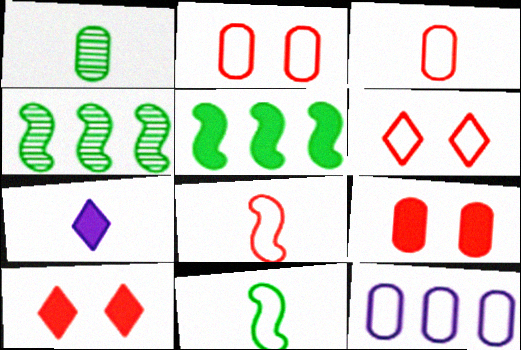[[1, 7, 8], 
[1, 9, 12], 
[2, 4, 7], 
[5, 7, 9], 
[6, 11, 12]]